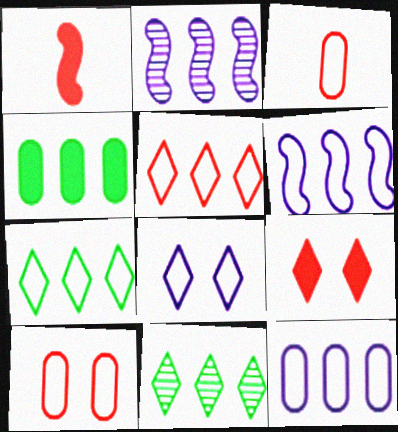[[2, 4, 5]]